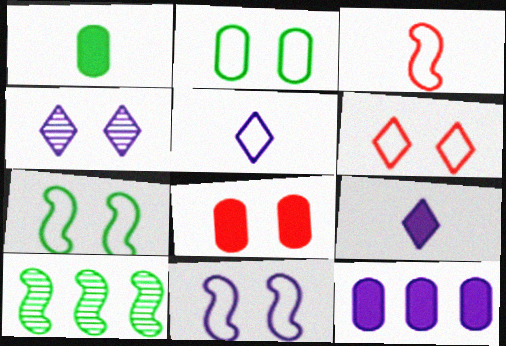[[1, 8, 12], 
[2, 6, 11], 
[4, 7, 8], 
[5, 8, 10]]